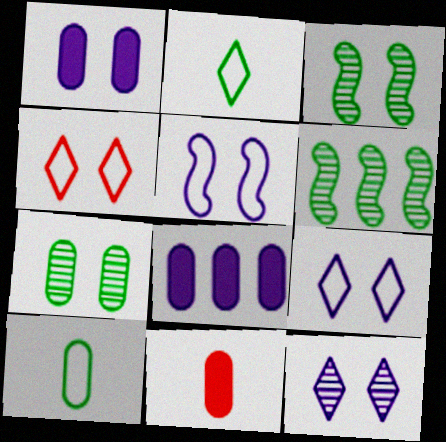[[1, 3, 4], 
[1, 5, 12], 
[6, 9, 11]]